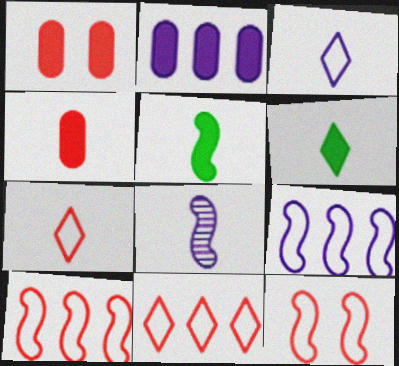[]